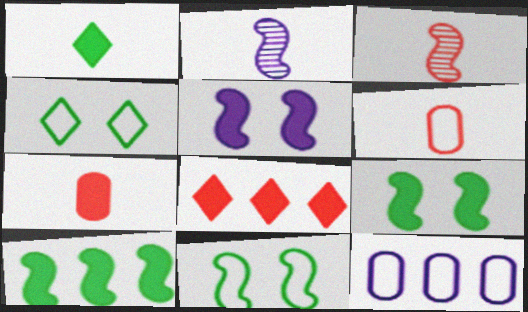[[1, 2, 6]]